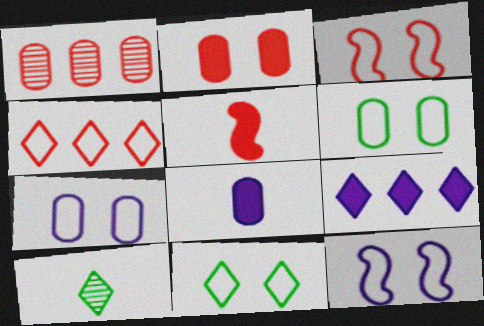[[1, 6, 8], 
[3, 7, 11]]